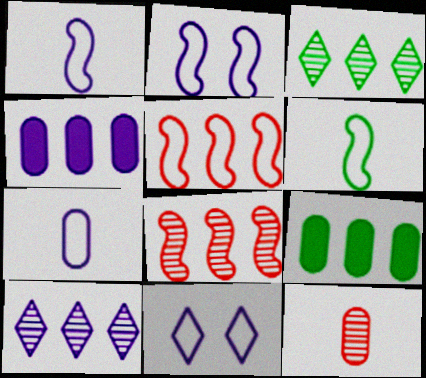[[2, 5, 6], 
[3, 4, 5], 
[5, 9, 10]]